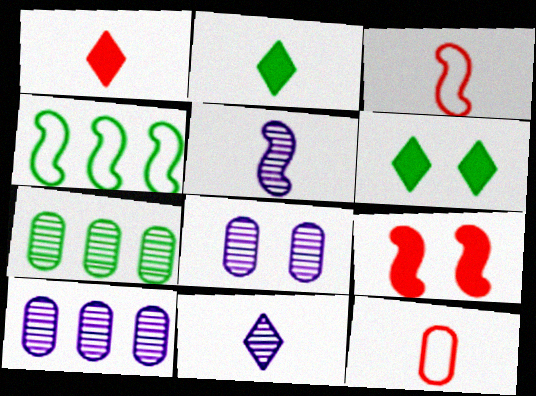[[1, 4, 8], 
[2, 5, 12], 
[3, 6, 10], 
[4, 5, 9]]